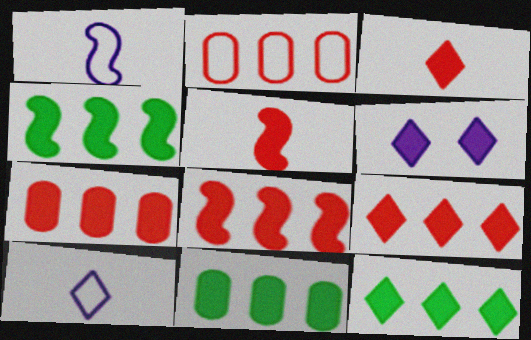[[3, 6, 12], 
[4, 11, 12], 
[5, 6, 11], 
[7, 8, 9]]